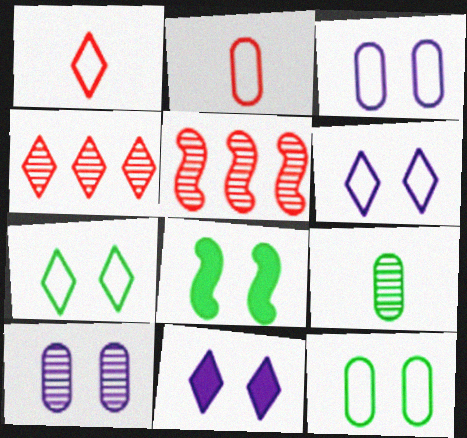[]